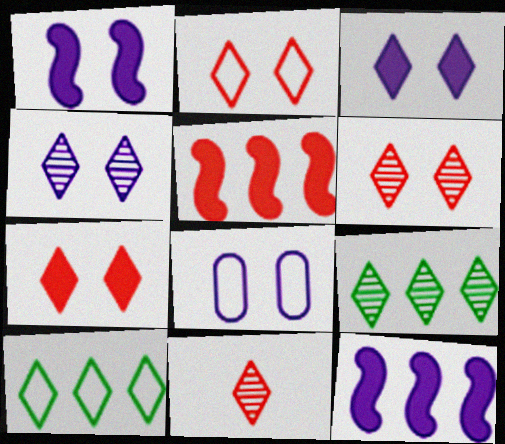[[1, 4, 8], 
[2, 6, 7], 
[3, 10, 11], 
[4, 9, 11]]